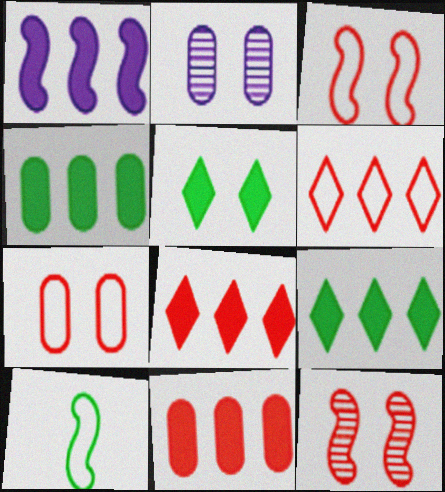[[1, 4, 8], 
[1, 9, 11], 
[1, 10, 12], 
[2, 3, 5], 
[2, 8, 10]]